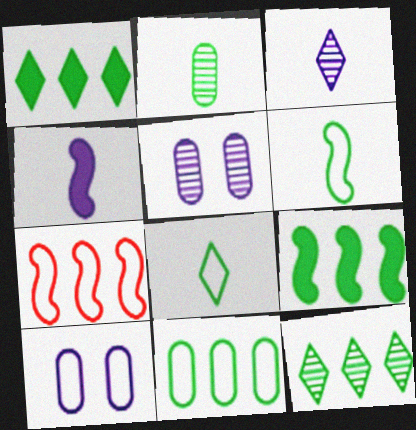[[7, 8, 10], 
[9, 11, 12]]